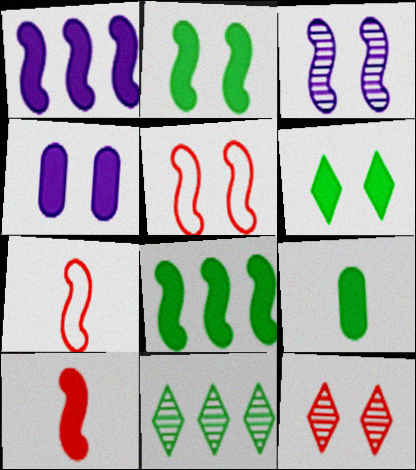[[1, 2, 10], 
[2, 3, 5], 
[3, 7, 8], 
[4, 7, 11], 
[6, 8, 9]]